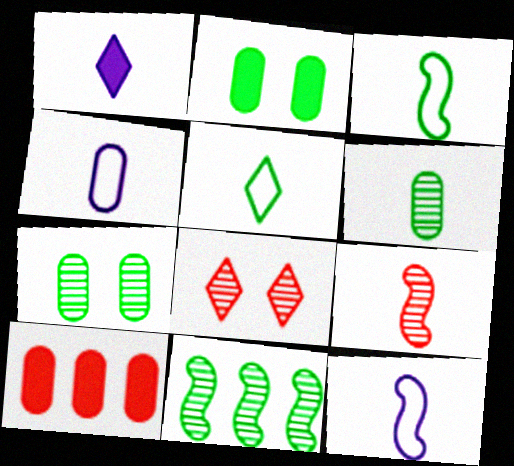[[2, 5, 11], 
[4, 7, 10]]